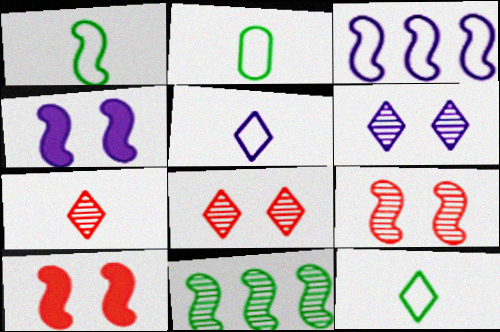[[1, 2, 12]]